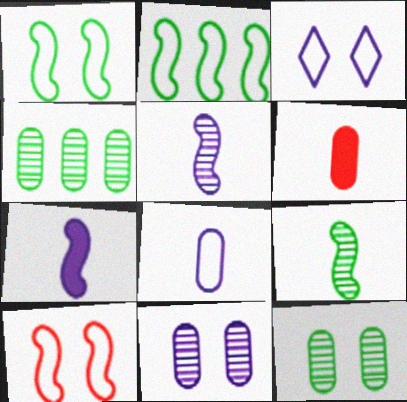[]